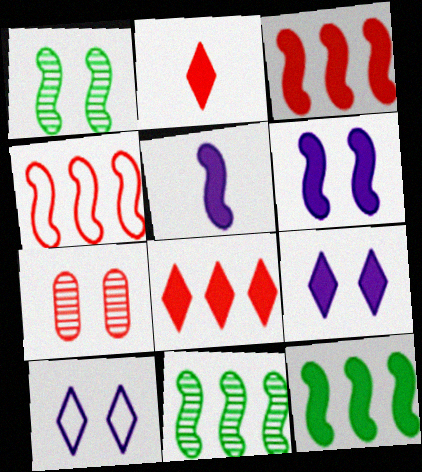[[1, 4, 5], 
[2, 4, 7]]